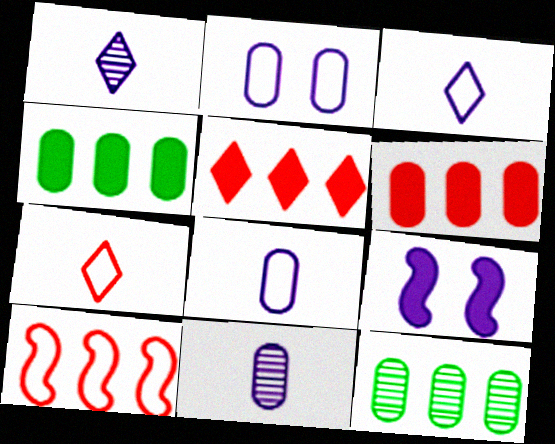[[7, 9, 12]]